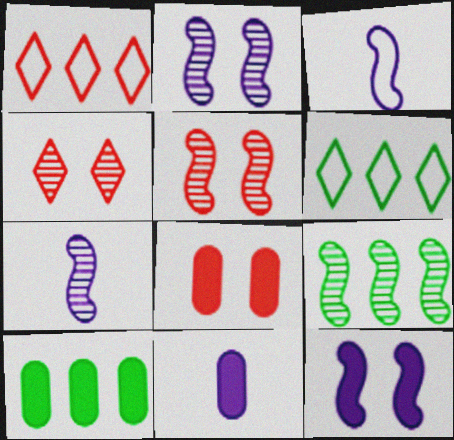[[3, 4, 10], 
[5, 6, 11], 
[5, 7, 9], 
[6, 7, 8], 
[6, 9, 10], 
[8, 10, 11]]